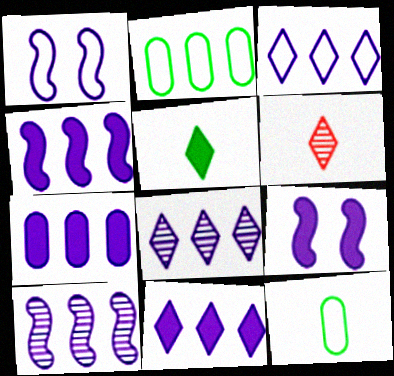[[2, 6, 9], 
[3, 7, 10], 
[3, 8, 11], 
[4, 7, 11]]